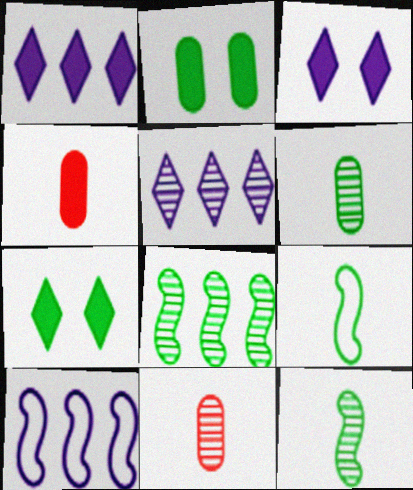[[7, 10, 11]]